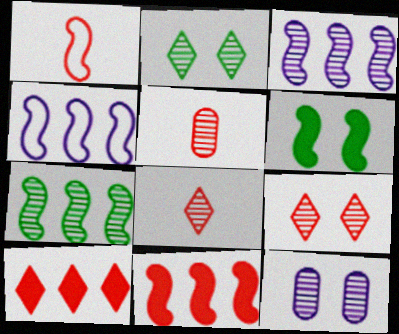[[1, 3, 6], 
[2, 3, 5], 
[4, 7, 11], 
[7, 8, 12]]